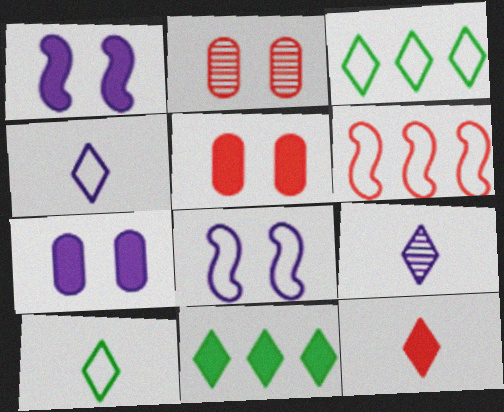[[2, 6, 12], 
[9, 10, 12]]